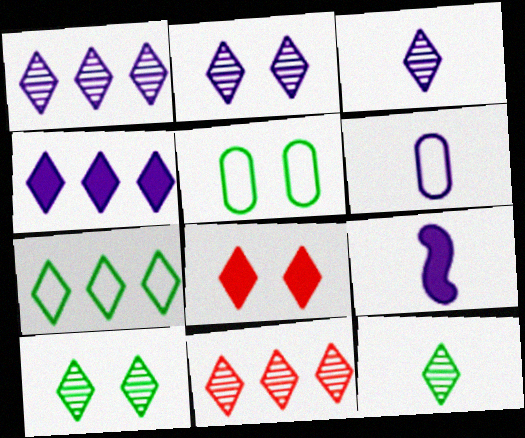[[1, 2, 3], 
[2, 11, 12], 
[3, 6, 9], 
[3, 7, 8], 
[3, 10, 11], 
[4, 7, 11], 
[5, 9, 11]]